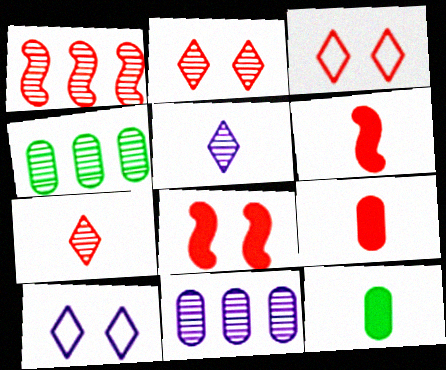[[1, 3, 9], 
[1, 10, 12], 
[4, 6, 10]]